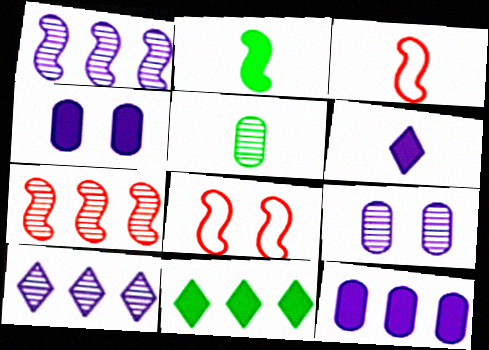[[1, 2, 8], 
[3, 5, 6], 
[3, 9, 11]]